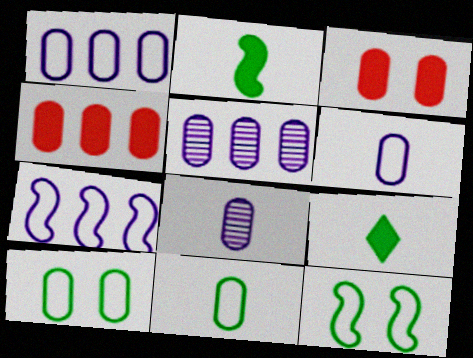[[3, 5, 11], 
[4, 8, 10]]